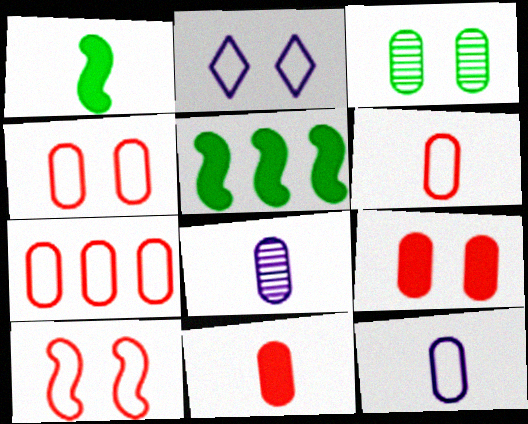[[4, 6, 7]]